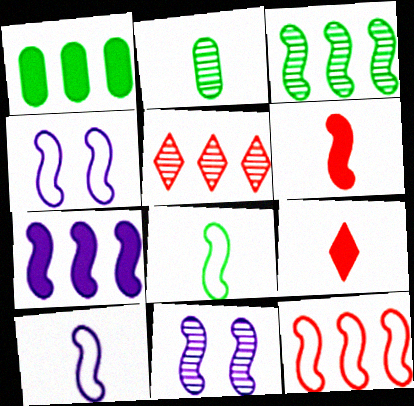[[2, 5, 11], 
[2, 9, 10], 
[3, 4, 6], 
[3, 7, 12], 
[4, 8, 12], 
[7, 10, 11]]